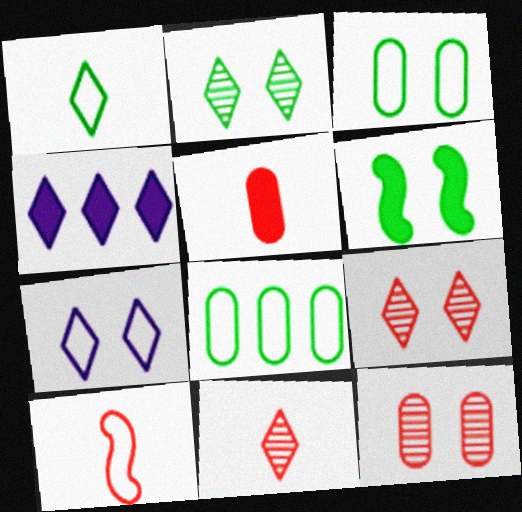[[1, 4, 9], 
[2, 3, 6], 
[4, 5, 6], 
[5, 10, 11], 
[6, 7, 12], 
[7, 8, 10]]